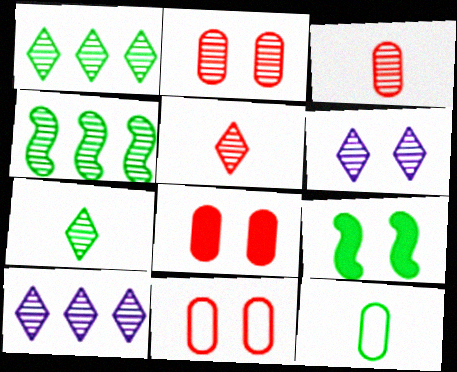[[1, 5, 6], 
[1, 9, 12], 
[2, 8, 11], 
[3, 4, 6], 
[6, 9, 11]]